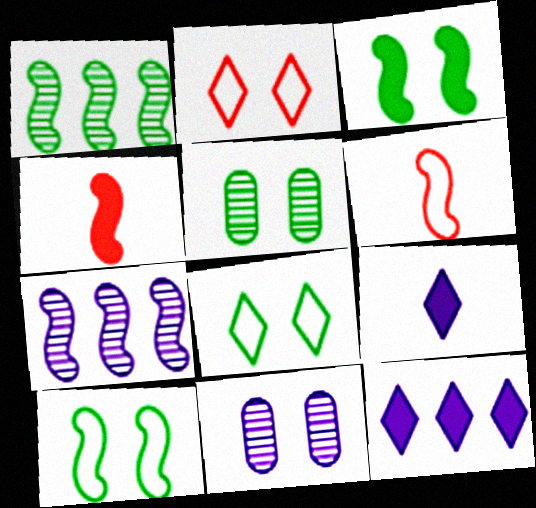[[2, 3, 11], 
[3, 5, 8], 
[3, 6, 7], 
[4, 7, 10], 
[5, 6, 12]]